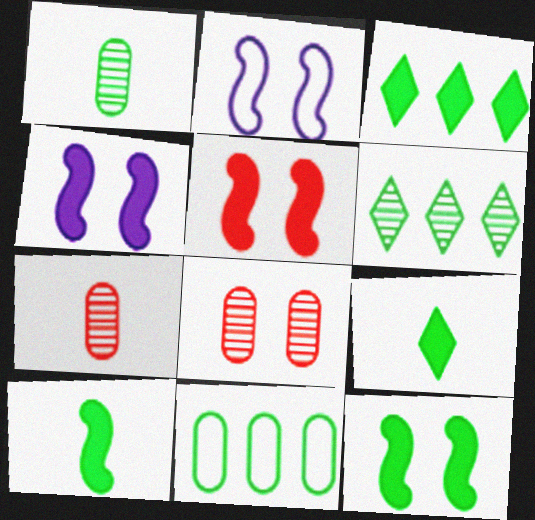[[2, 3, 7], 
[4, 5, 12]]